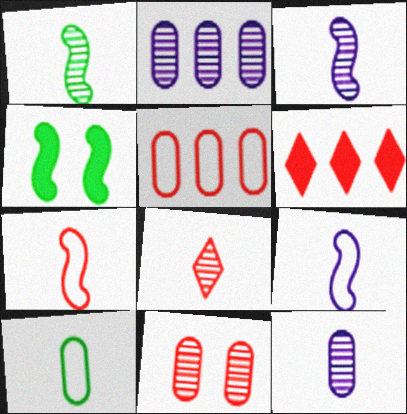[[1, 8, 12], 
[6, 7, 11]]